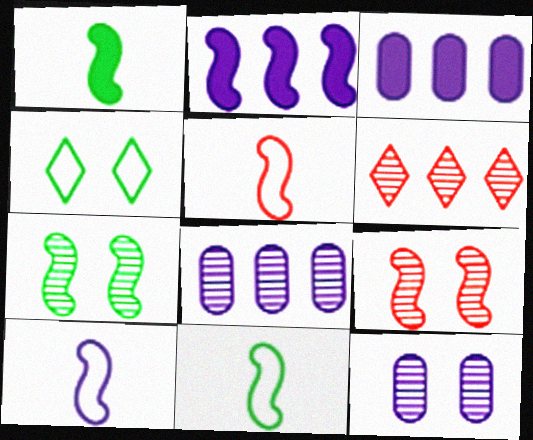[[2, 5, 7], 
[2, 9, 11], 
[5, 10, 11]]